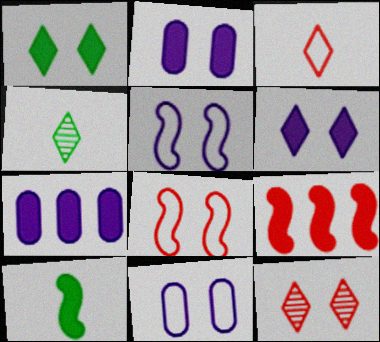[[4, 7, 8], 
[4, 9, 11]]